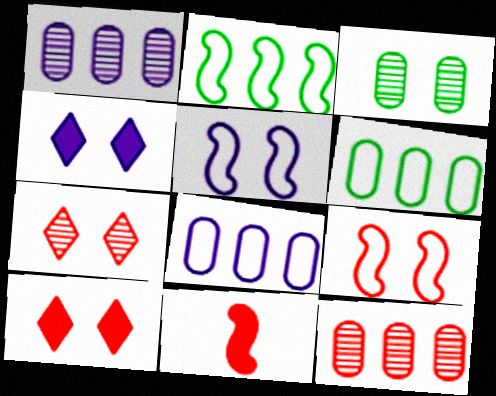[[3, 4, 9], 
[3, 5, 10]]